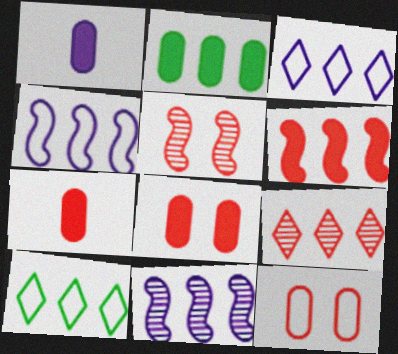[[1, 2, 8], 
[1, 5, 10], 
[2, 4, 9]]